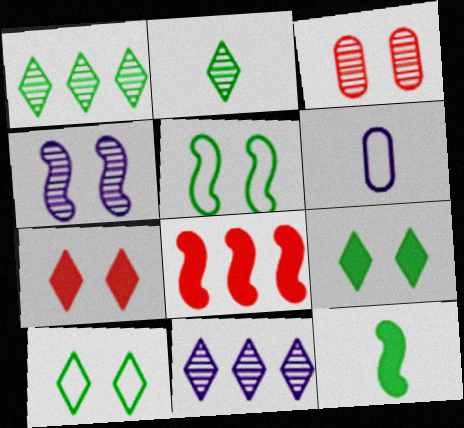[]